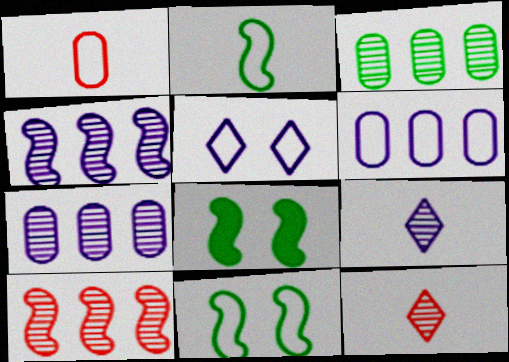[[6, 8, 12]]